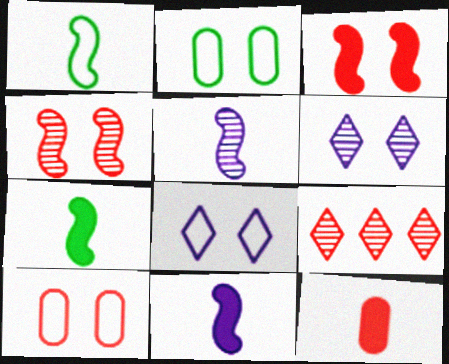[[2, 3, 6], 
[2, 9, 11]]